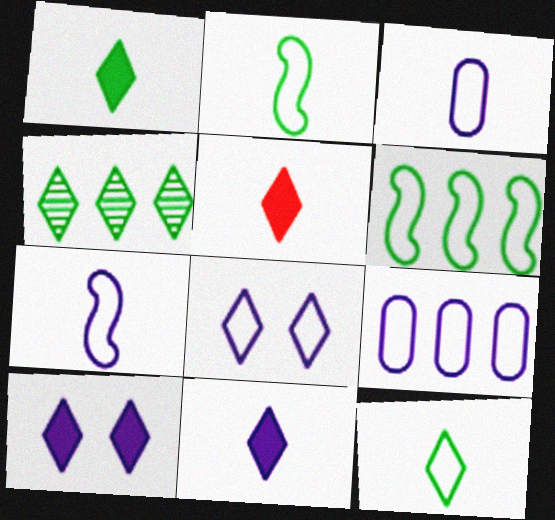[[1, 5, 11], 
[4, 5, 8], 
[7, 8, 9]]